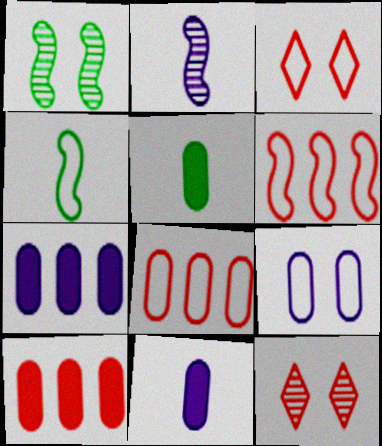[[4, 7, 12]]